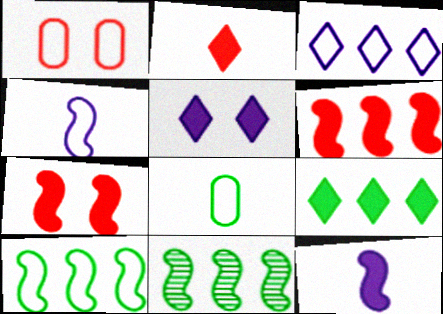[[2, 5, 9], 
[4, 7, 11]]